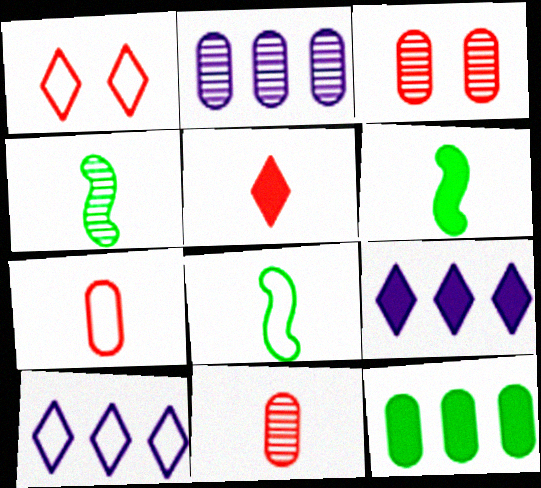[[1, 2, 6], 
[3, 6, 10], 
[3, 8, 9], 
[4, 6, 8]]